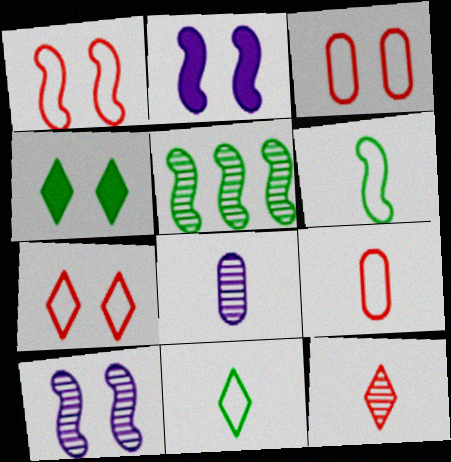[[1, 3, 7], 
[3, 4, 10]]